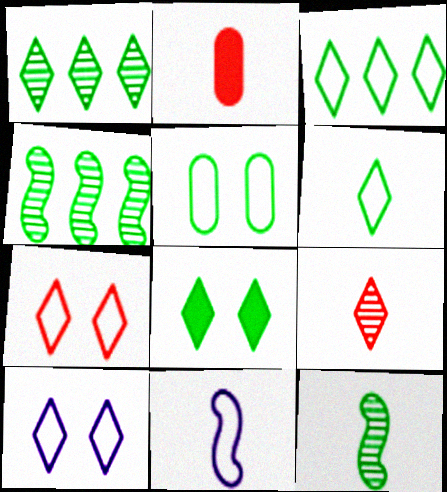[[1, 6, 8], 
[2, 4, 10]]